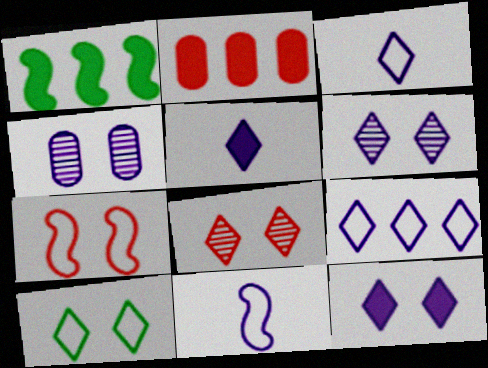[[5, 6, 9], 
[8, 10, 12]]